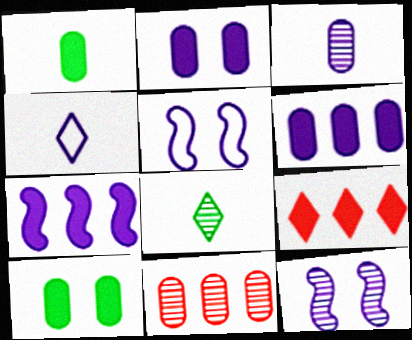[[4, 6, 12], 
[8, 11, 12]]